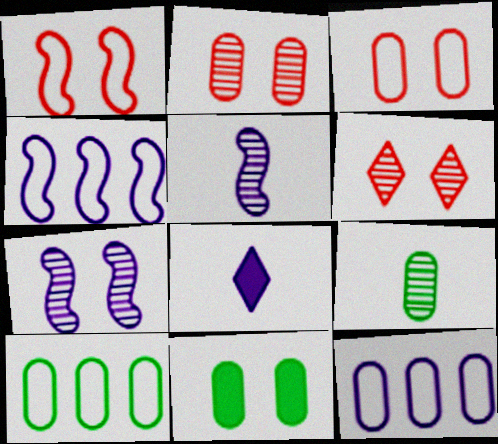[[7, 8, 12], 
[9, 10, 11]]